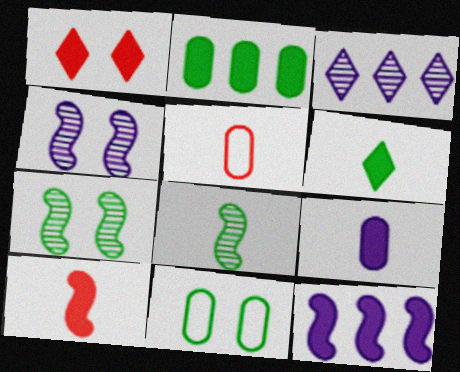[[1, 4, 11], 
[3, 10, 11], 
[6, 9, 10]]